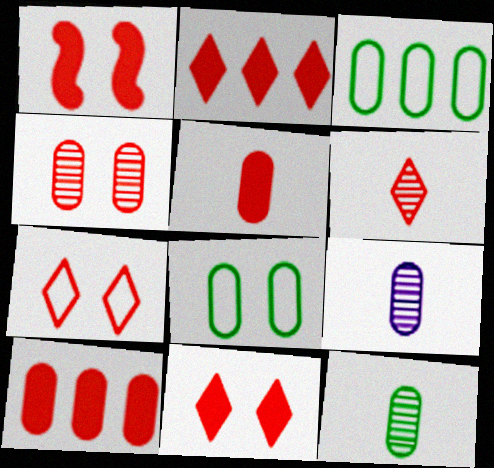[[1, 2, 5], 
[1, 4, 7], 
[2, 6, 7], 
[8, 9, 10]]